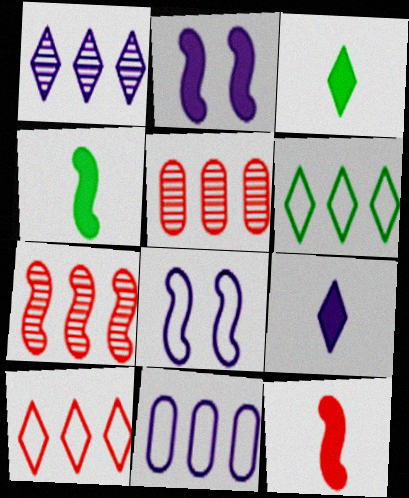[[3, 5, 8], 
[4, 7, 8]]